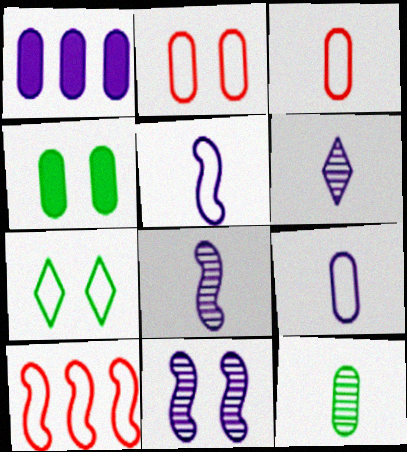[[1, 2, 12], 
[4, 6, 10], 
[7, 9, 10]]